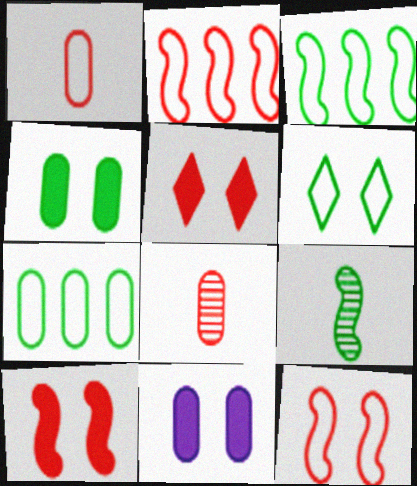[[2, 5, 8], 
[7, 8, 11]]